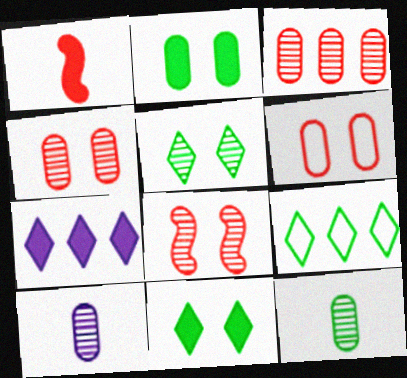[[1, 2, 7]]